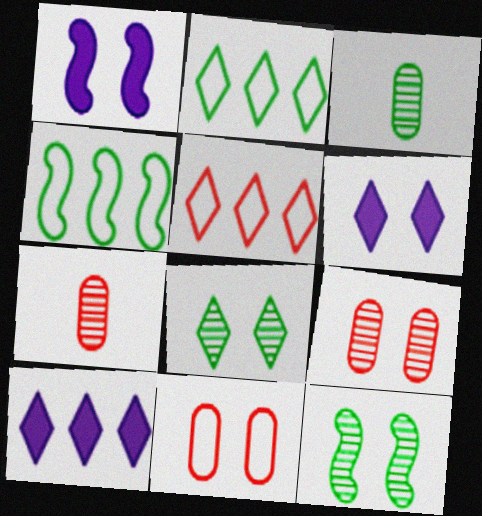[[1, 2, 7], 
[1, 3, 5], 
[1, 8, 11], 
[4, 6, 7], 
[6, 11, 12]]